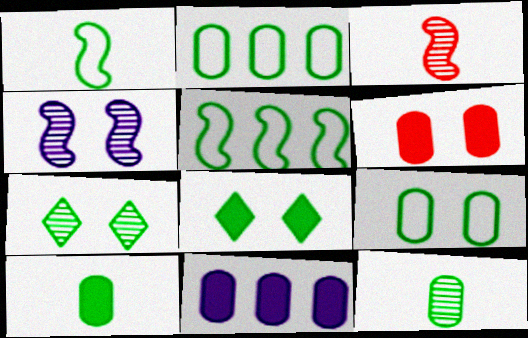[[5, 7, 10], 
[5, 8, 12], 
[6, 10, 11]]